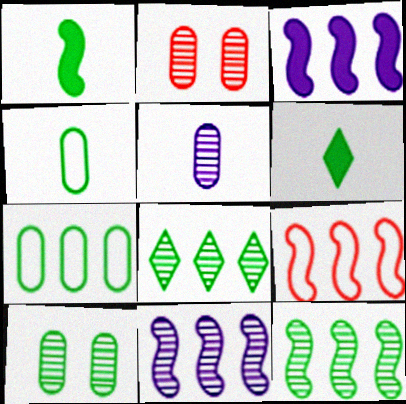[[3, 9, 12]]